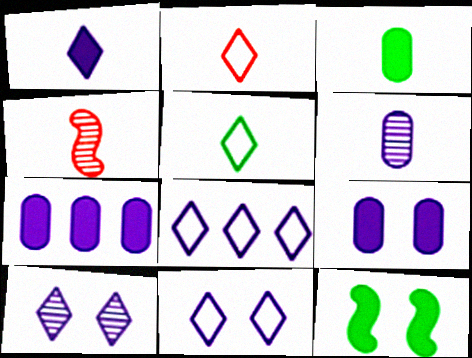[[1, 8, 10]]